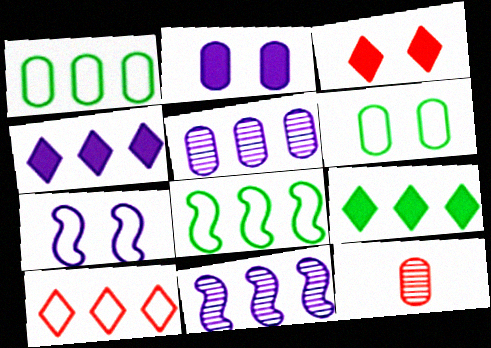[[1, 2, 12], 
[7, 9, 12]]